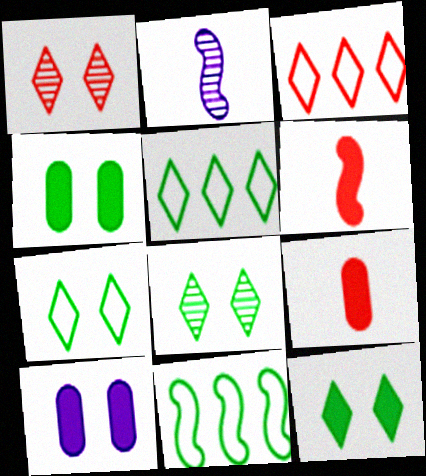[[2, 3, 4], 
[7, 8, 12]]